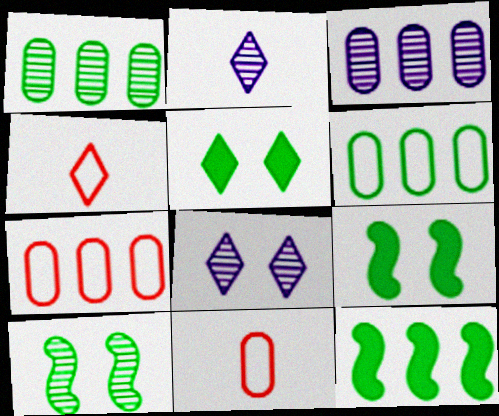[[2, 7, 9], 
[3, 4, 9], 
[8, 11, 12]]